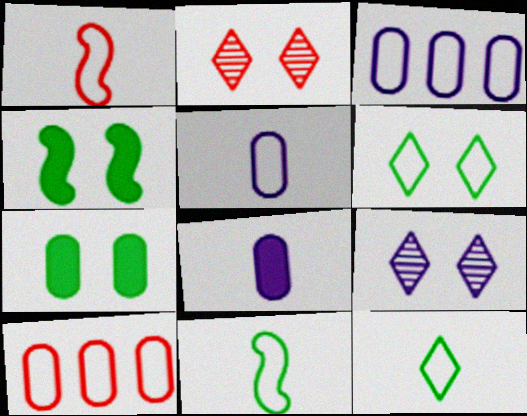[[1, 3, 6], 
[1, 5, 12]]